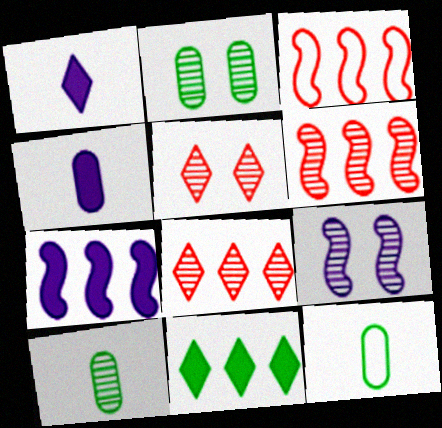[[1, 2, 3], 
[2, 5, 9], 
[5, 7, 12], 
[8, 9, 10]]